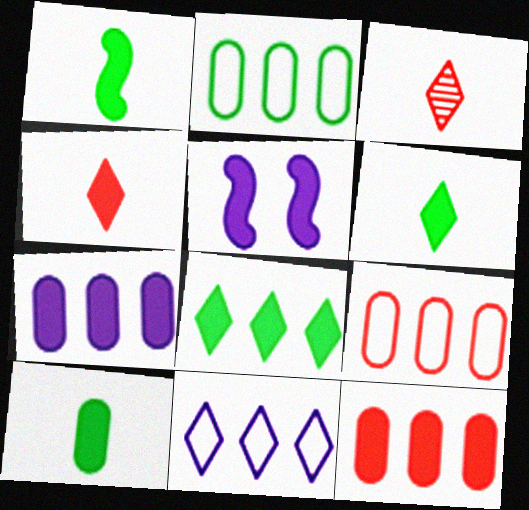[[1, 6, 10], 
[2, 3, 5], 
[5, 6, 12]]